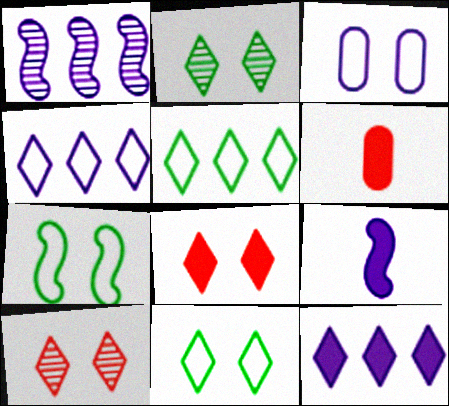[[1, 6, 11]]